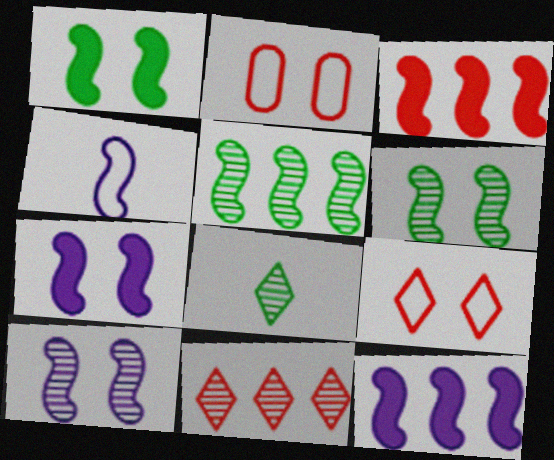[[2, 8, 12], 
[3, 4, 6], 
[4, 10, 12]]